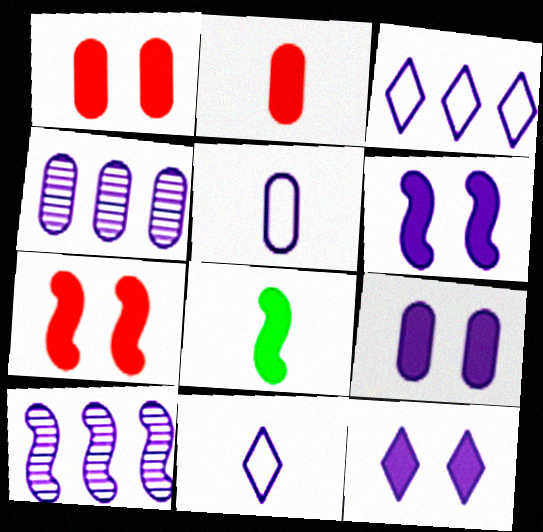[[4, 5, 9], 
[4, 6, 11], 
[5, 10, 12], 
[6, 9, 12], 
[9, 10, 11]]